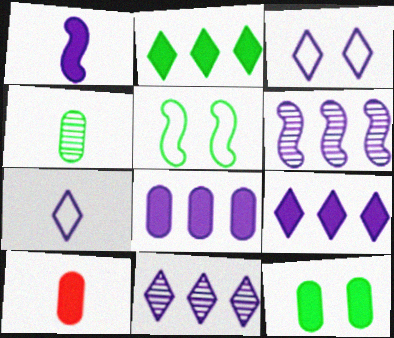[[2, 4, 5], 
[5, 10, 11], 
[8, 10, 12]]